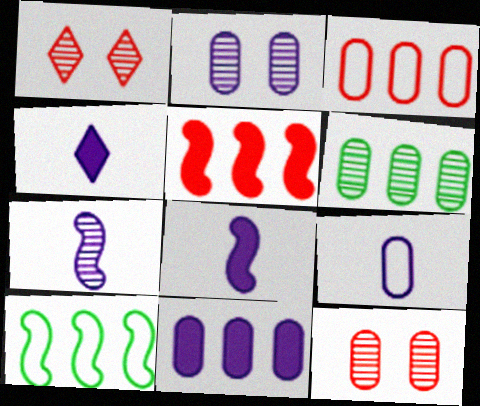[[1, 6, 7], 
[2, 9, 11], 
[3, 6, 11], 
[4, 7, 9], 
[4, 10, 12]]